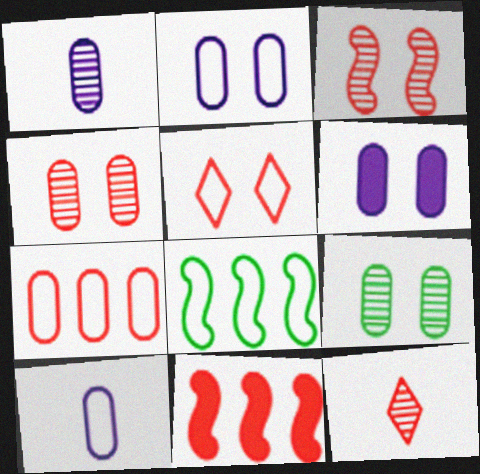[[5, 8, 10], 
[6, 8, 12]]